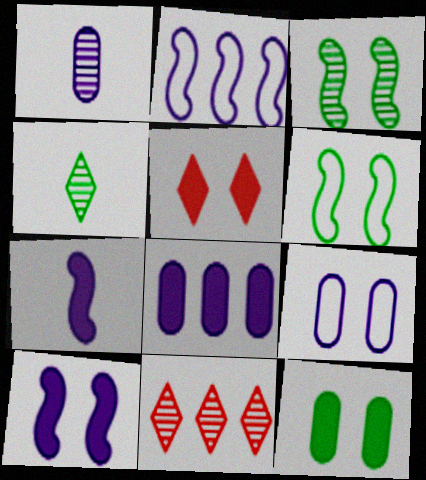[[1, 3, 11], 
[1, 8, 9], 
[3, 5, 9], 
[5, 10, 12]]